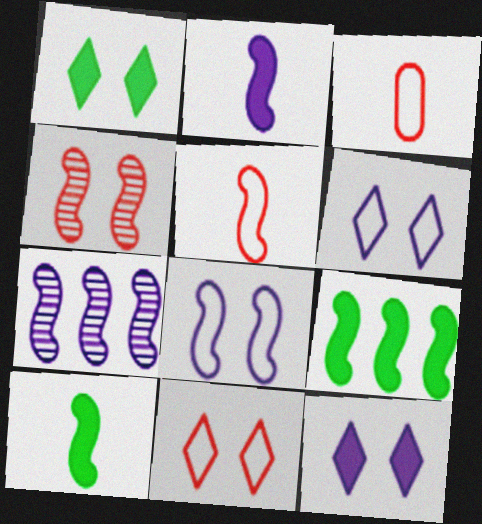[[1, 3, 7], 
[2, 7, 8]]